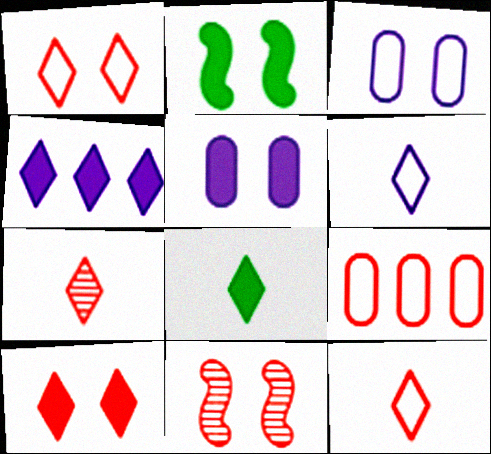[[2, 5, 10], 
[4, 8, 10], 
[6, 7, 8]]